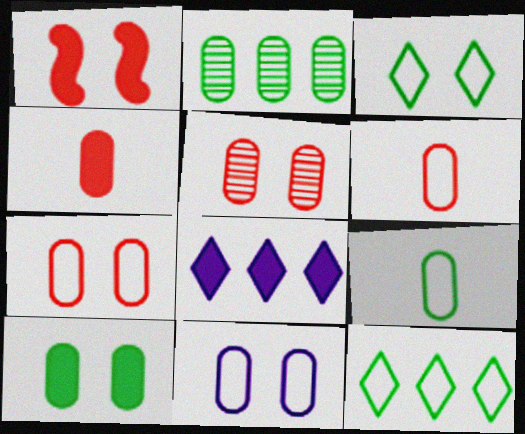[[2, 4, 11], 
[2, 9, 10], 
[5, 10, 11]]